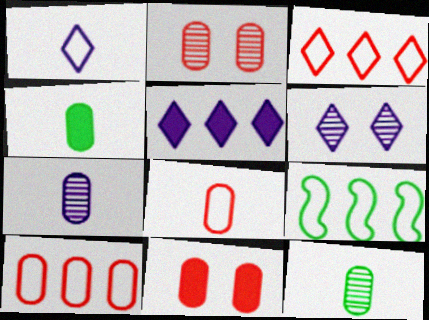[[1, 5, 6], 
[4, 7, 8]]